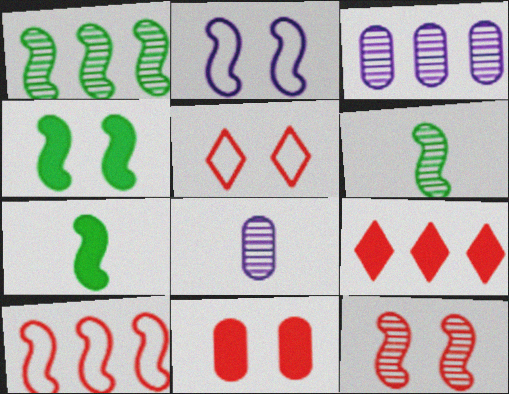[[2, 4, 12], 
[3, 5, 7], 
[5, 11, 12]]